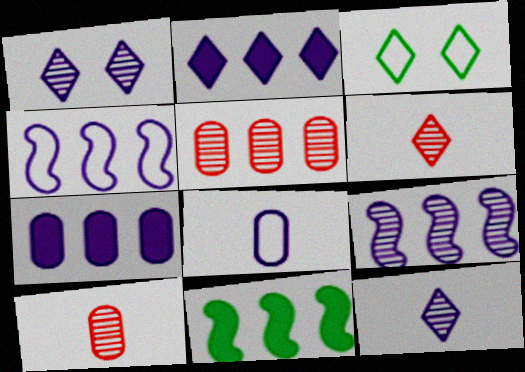[[2, 3, 6]]